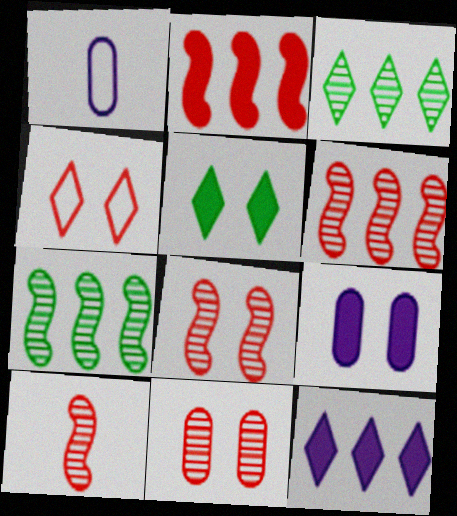[[1, 5, 6], 
[6, 8, 10]]